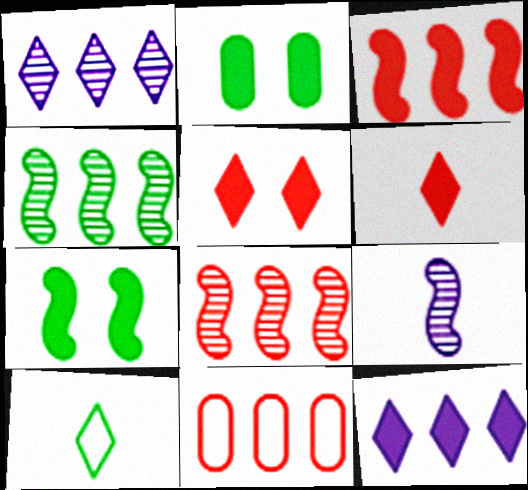[[1, 5, 10], 
[2, 4, 10], 
[4, 11, 12]]